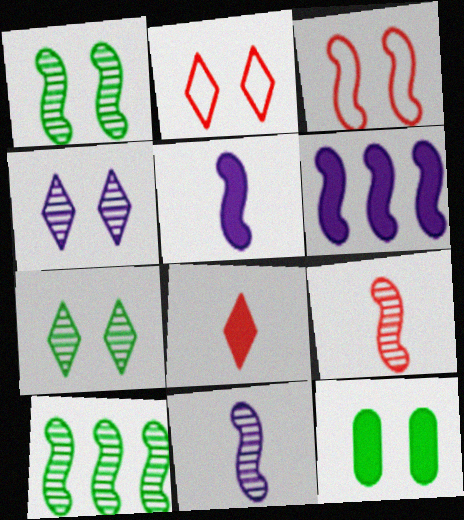[[3, 4, 12], 
[3, 5, 10], 
[6, 8, 12]]